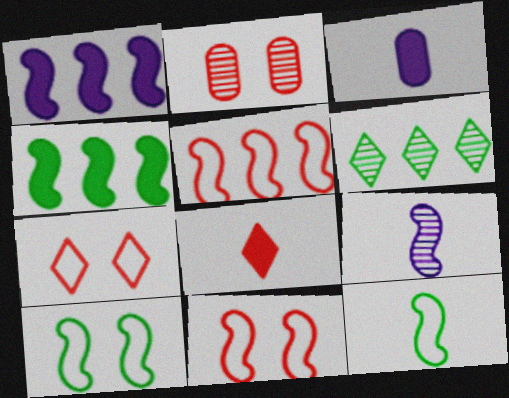[[2, 5, 8], 
[2, 6, 9], 
[3, 6, 11], 
[4, 9, 11]]